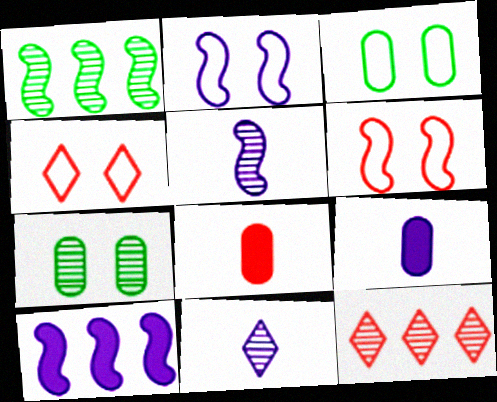[[1, 4, 9], 
[2, 3, 4], 
[2, 5, 10], 
[5, 7, 12], 
[6, 8, 12]]